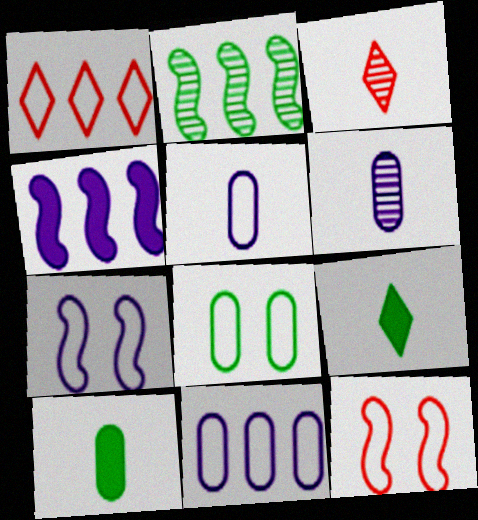[[2, 8, 9], 
[3, 4, 8]]